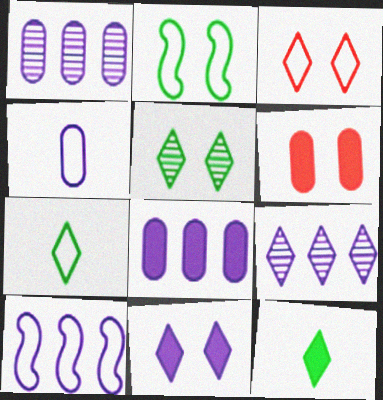[[3, 5, 11], 
[3, 9, 12], 
[8, 9, 10]]